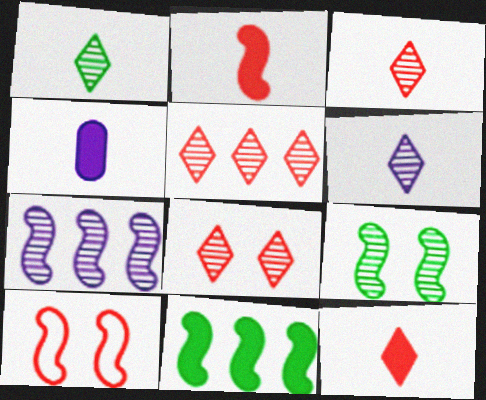[[1, 3, 6], 
[3, 5, 8]]